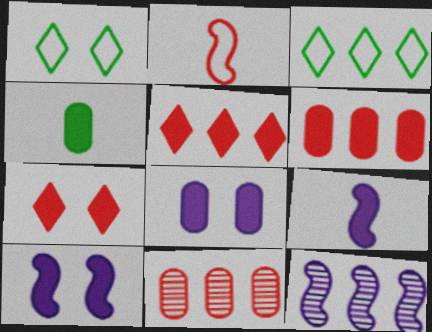[[1, 9, 11], 
[2, 7, 11], 
[3, 6, 12], 
[4, 5, 10], 
[4, 6, 8]]